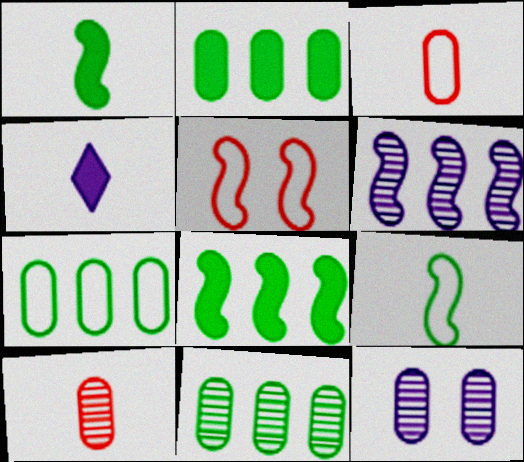[[1, 5, 6], 
[2, 3, 12], 
[2, 7, 11], 
[4, 5, 11], 
[4, 9, 10], 
[10, 11, 12]]